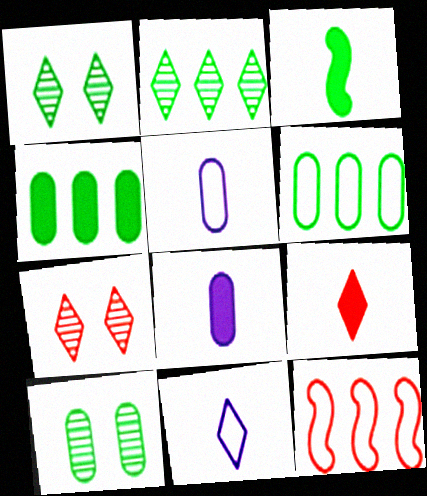[[1, 3, 6], 
[1, 8, 12], 
[3, 8, 9]]